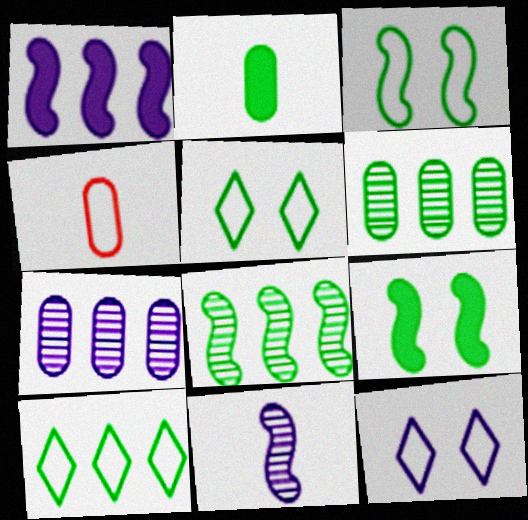[[2, 5, 8]]